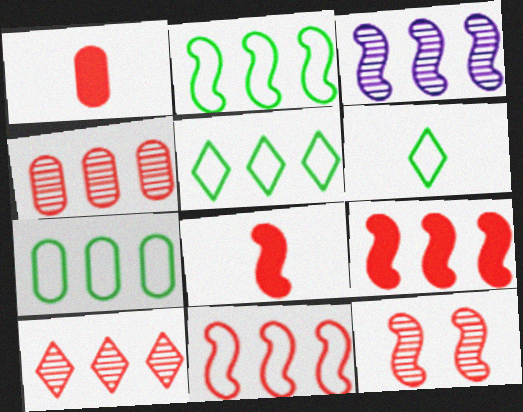[[2, 3, 9], 
[2, 5, 7], 
[8, 11, 12]]